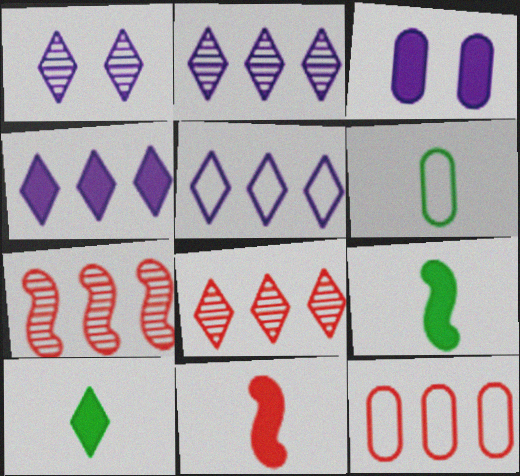[[1, 9, 12], 
[2, 4, 5]]